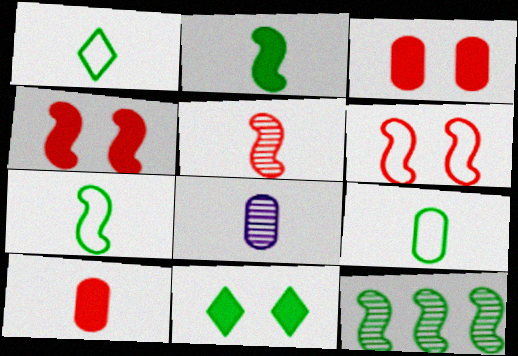[[1, 7, 9], 
[8, 9, 10], 
[9, 11, 12]]